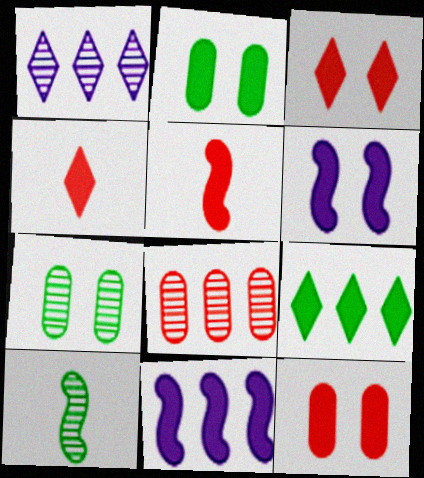[[2, 3, 6], 
[2, 4, 11]]